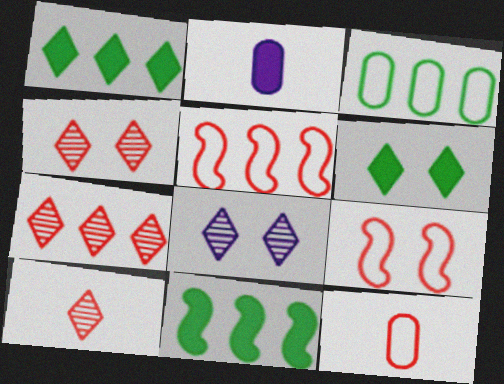[[4, 7, 10], 
[8, 11, 12]]